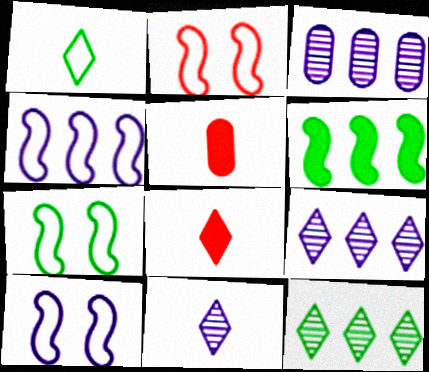[[1, 8, 11], 
[2, 7, 10], 
[3, 7, 8], 
[5, 7, 9], 
[5, 10, 12]]